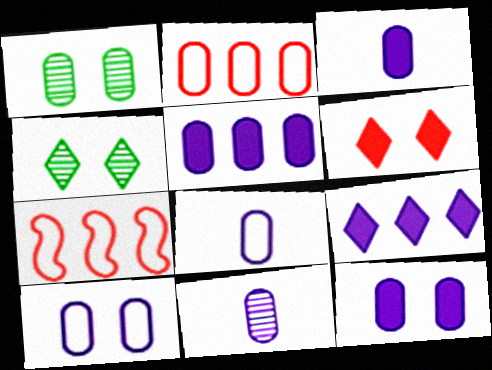[[1, 2, 3], 
[3, 4, 7], 
[3, 5, 12], 
[3, 8, 11], 
[5, 10, 11]]